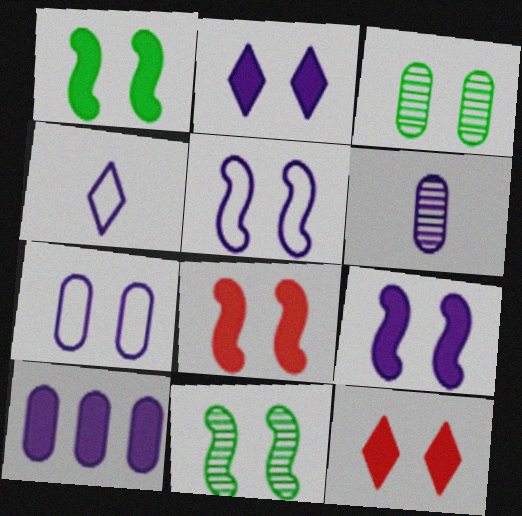[[1, 8, 9], 
[3, 5, 12], 
[5, 8, 11], 
[6, 7, 10], 
[7, 11, 12]]